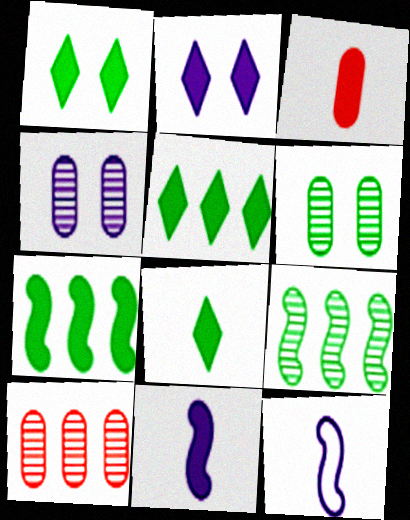[[1, 5, 8], 
[1, 10, 12], 
[2, 3, 7], 
[3, 8, 11]]